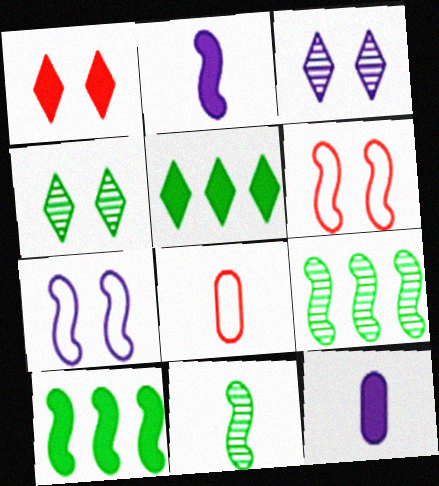[[1, 10, 12], 
[2, 6, 9], 
[3, 8, 10]]